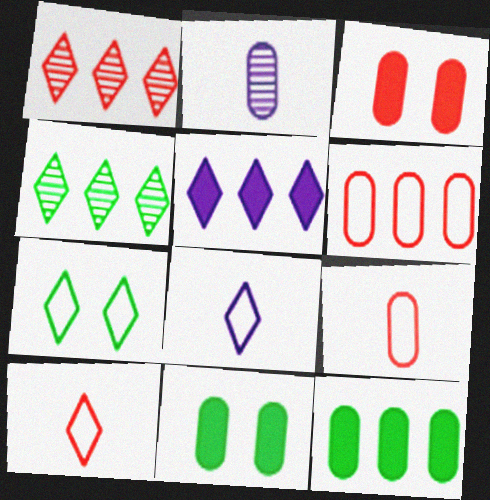[[2, 6, 11]]